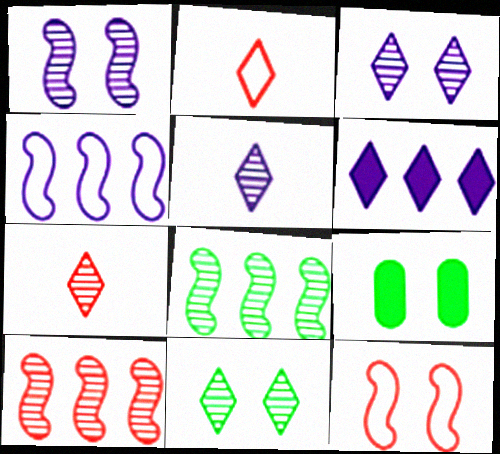[[2, 6, 11], 
[3, 9, 12], 
[4, 7, 9]]